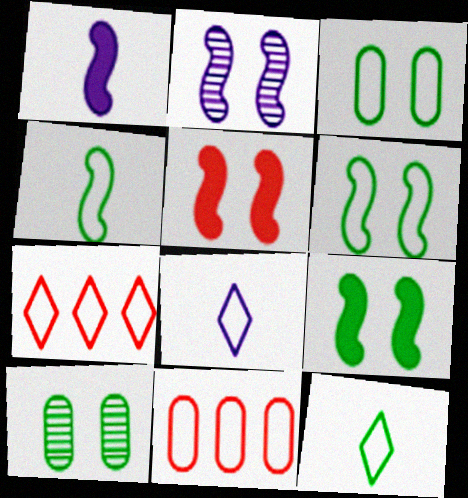[[1, 7, 10], 
[2, 5, 6], 
[6, 8, 11]]